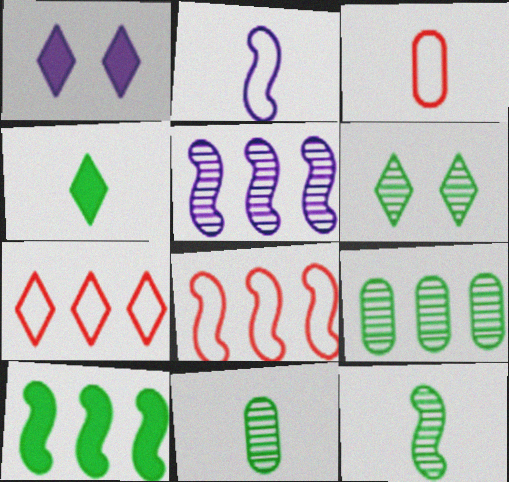[[1, 8, 11], 
[5, 8, 10], 
[6, 9, 12]]